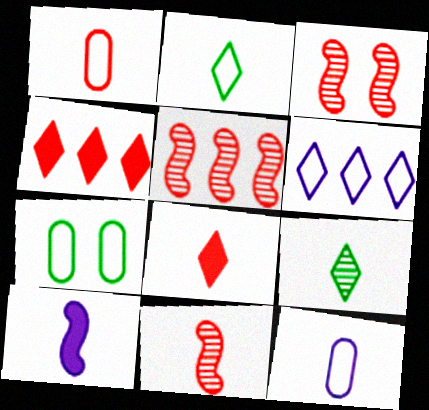[[1, 3, 4], 
[1, 8, 11], 
[1, 9, 10], 
[3, 5, 11]]